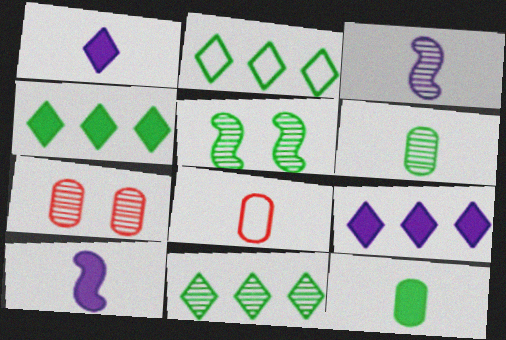[[2, 4, 11], 
[2, 5, 12], 
[2, 7, 10], 
[3, 7, 11], 
[5, 6, 11], 
[5, 8, 9]]